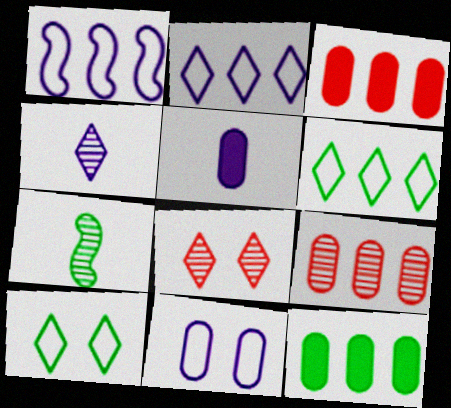[[7, 10, 12]]